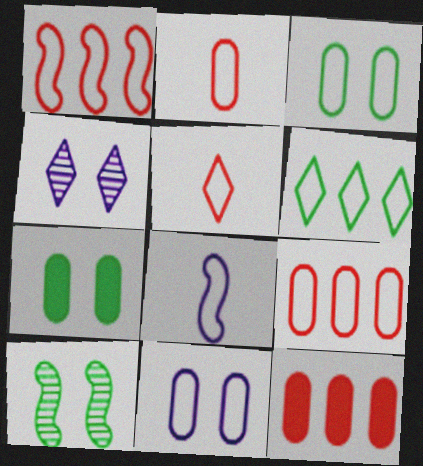[]